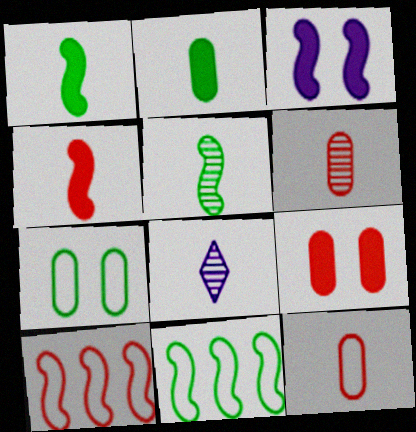[[1, 8, 12], 
[3, 5, 10], 
[5, 6, 8], 
[8, 9, 11]]